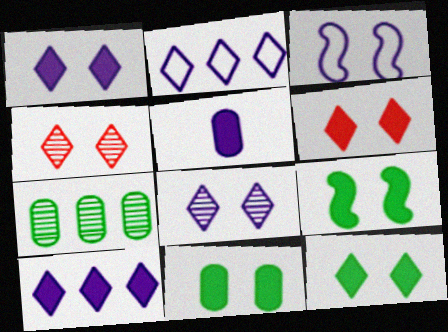[[1, 6, 12], 
[3, 4, 11], 
[9, 11, 12]]